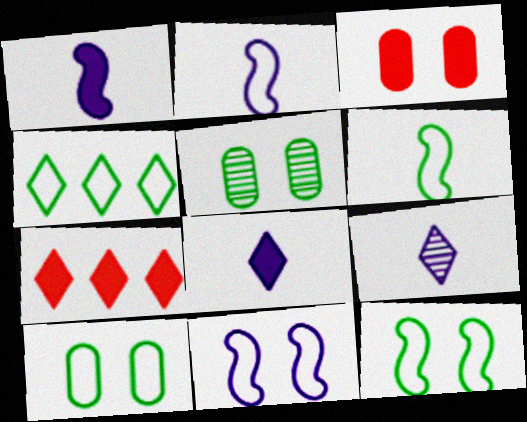[[2, 5, 7], 
[4, 6, 10]]